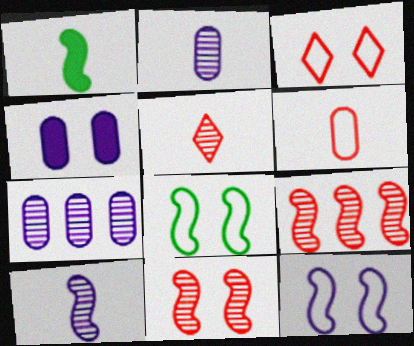[[1, 3, 7], 
[1, 9, 12]]